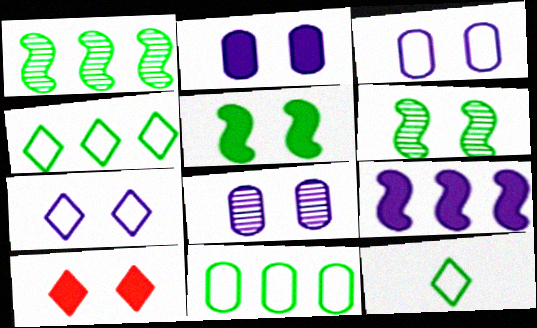[[2, 3, 8], 
[2, 5, 10], 
[3, 6, 10]]